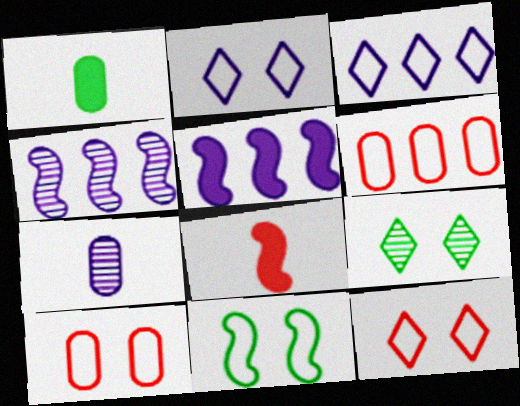[[1, 4, 12], 
[2, 5, 7], 
[2, 10, 11], 
[4, 8, 11]]